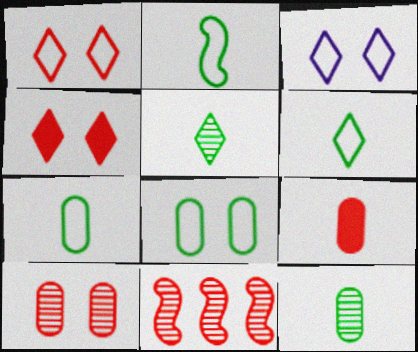[[1, 9, 11], 
[2, 6, 7]]